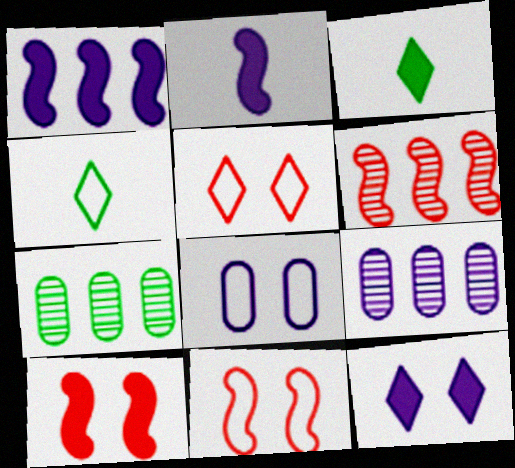[[2, 5, 7], 
[3, 6, 8], 
[3, 9, 11], 
[4, 9, 10]]